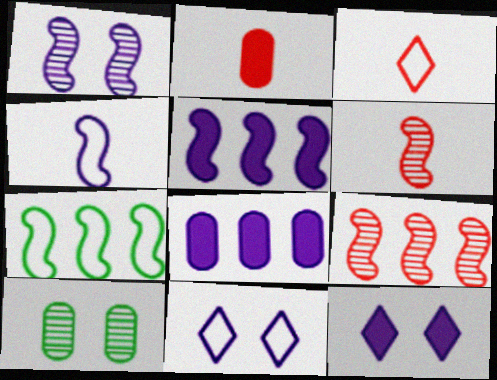[[1, 4, 5], 
[2, 3, 6], 
[3, 5, 10], 
[5, 7, 9]]